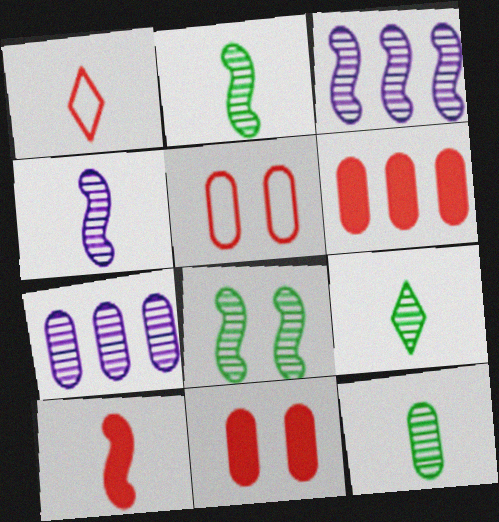[[2, 9, 12]]